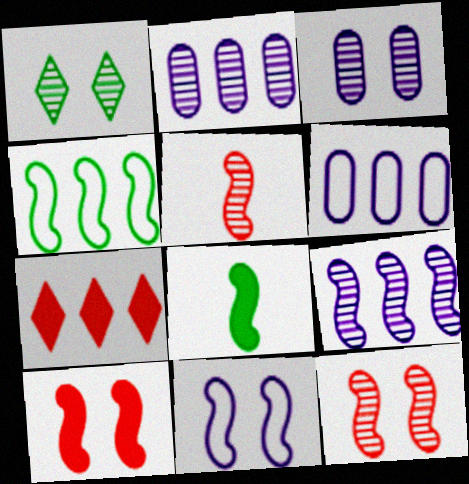[[1, 2, 5], 
[1, 3, 12], 
[2, 4, 7]]